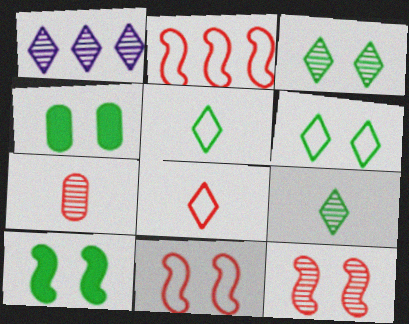[]